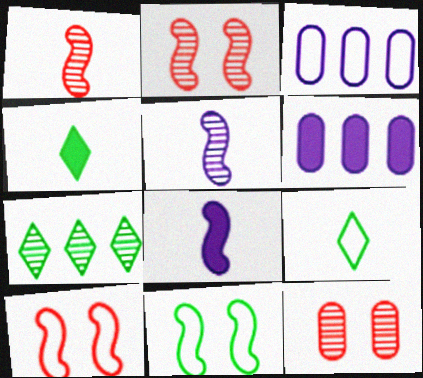[[2, 3, 4], 
[2, 6, 9], 
[3, 9, 10], 
[5, 7, 12]]